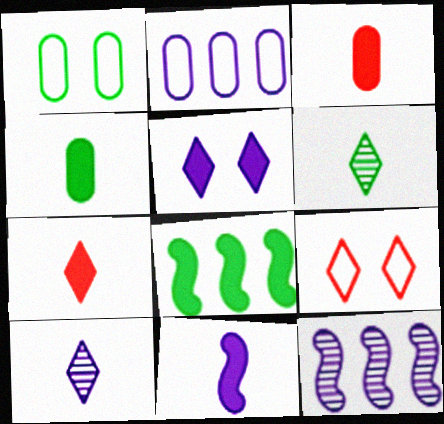[[1, 6, 8], 
[1, 7, 12], 
[3, 5, 8], 
[4, 7, 11], 
[4, 9, 12]]